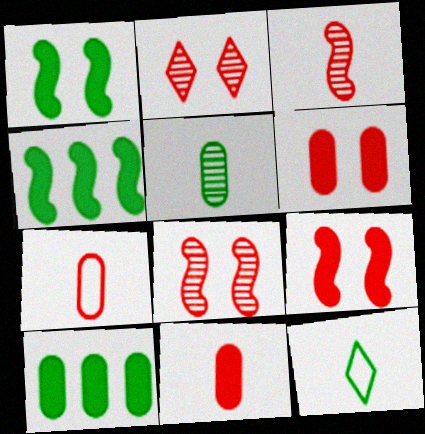[]